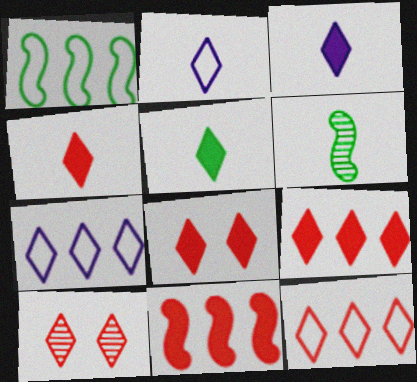[[3, 4, 5], 
[4, 8, 9], 
[4, 10, 12], 
[5, 7, 10]]